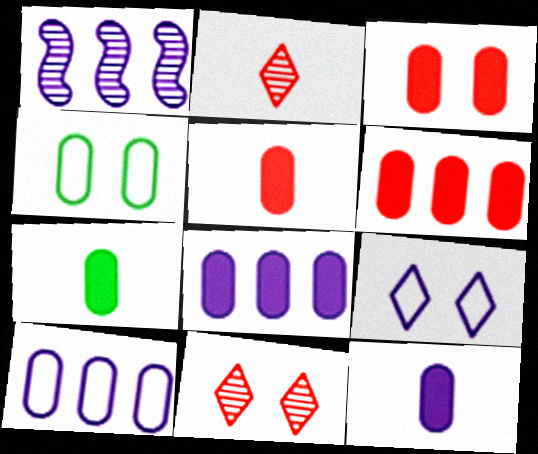[[1, 9, 12], 
[3, 5, 6], 
[3, 7, 8], 
[5, 7, 12]]